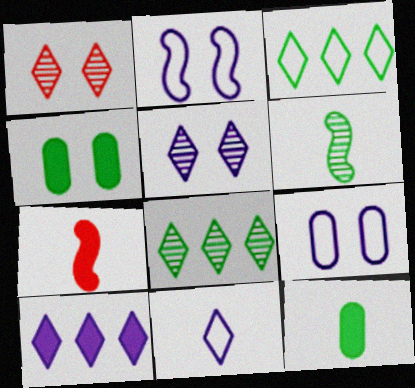[[1, 2, 4], 
[3, 4, 6], 
[4, 7, 10], 
[5, 10, 11], 
[7, 8, 9]]